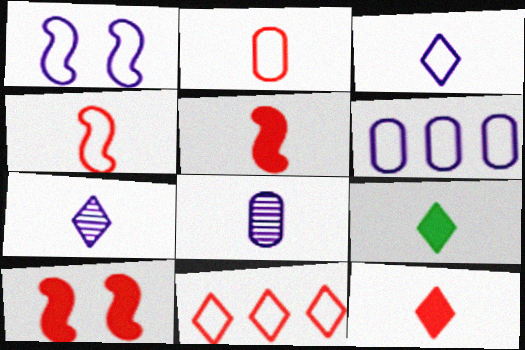[[1, 3, 6], 
[4, 8, 9]]